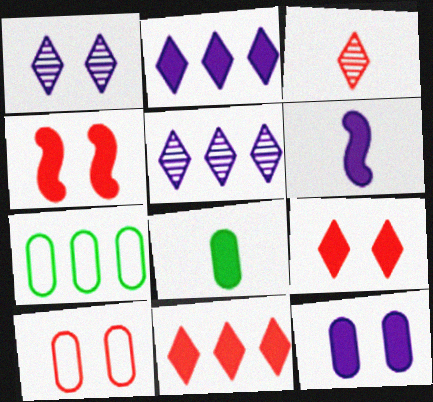[[2, 4, 8], 
[2, 6, 12]]